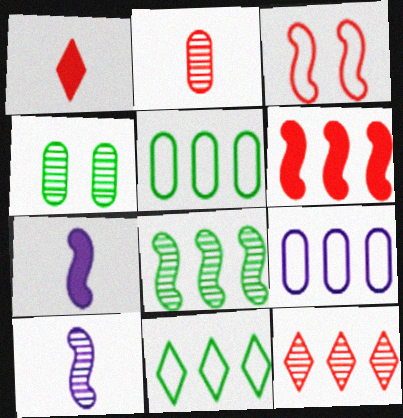[[3, 7, 8], 
[4, 10, 12]]